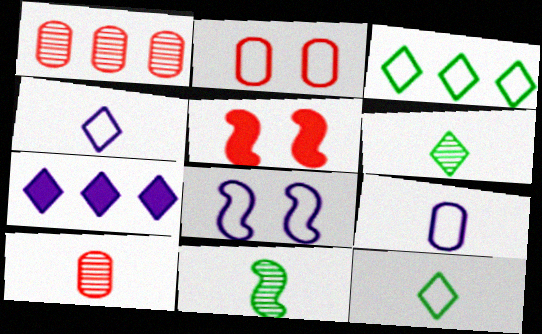[[2, 7, 11]]